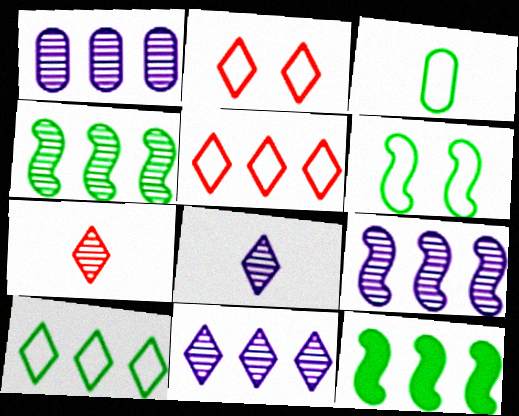[[1, 5, 12], 
[1, 9, 11], 
[3, 6, 10]]